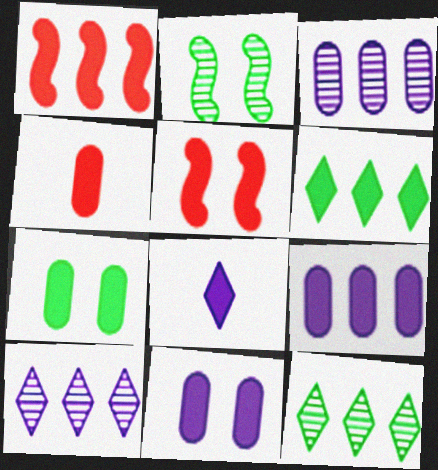[[1, 6, 9], 
[1, 7, 8], 
[4, 7, 9]]